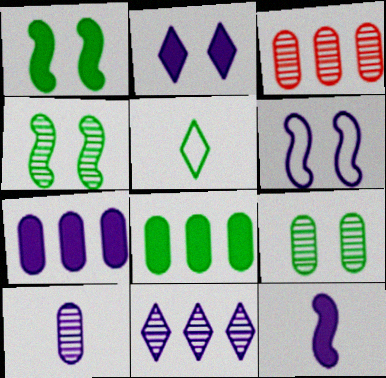[[2, 7, 12], 
[3, 9, 10], 
[4, 5, 8]]